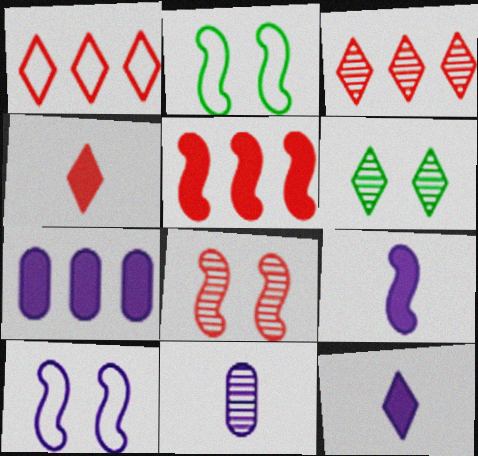[[1, 6, 12]]